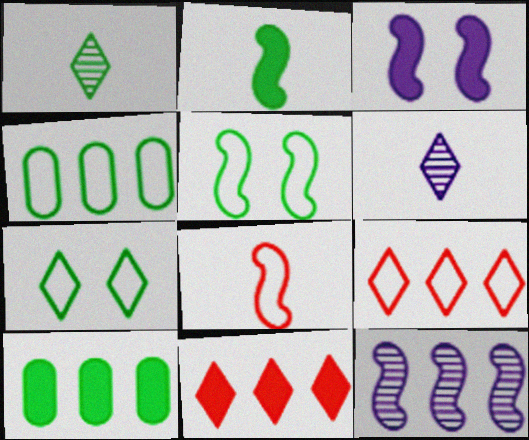[[1, 5, 10], 
[4, 11, 12], 
[6, 7, 11], 
[9, 10, 12]]